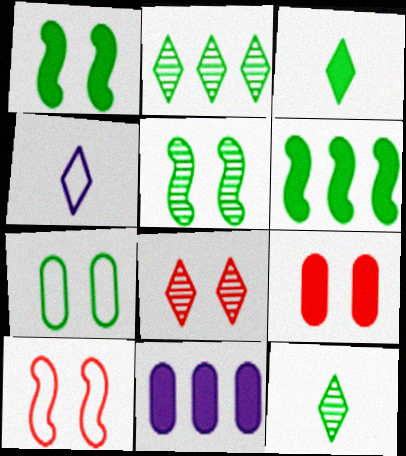[[6, 7, 12], 
[8, 9, 10], 
[10, 11, 12]]